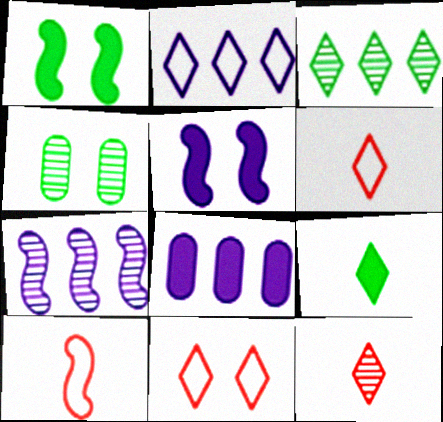[[1, 7, 10], 
[2, 7, 8], 
[4, 5, 11], 
[4, 7, 12]]